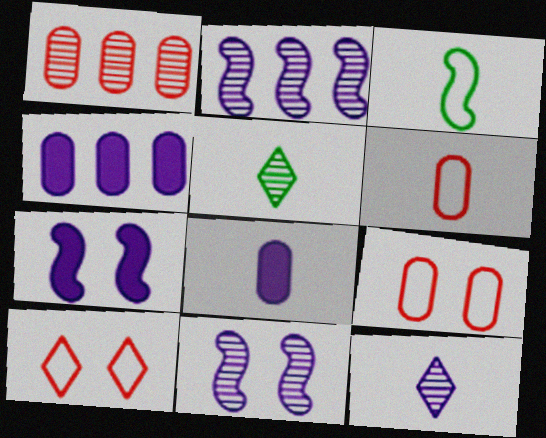[[1, 5, 11]]